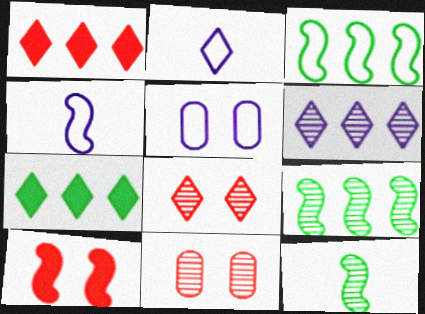[[1, 5, 12], 
[2, 7, 8], 
[4, 7, 11], 
[4, 9, 10], 
[6, 11, 12]]